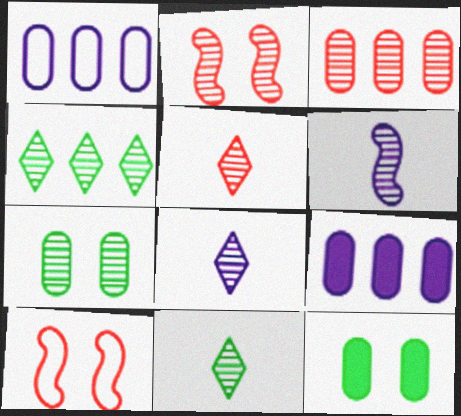[[2, 3, 5], 
[5, 8, 11], 
[9, 10, 11]]